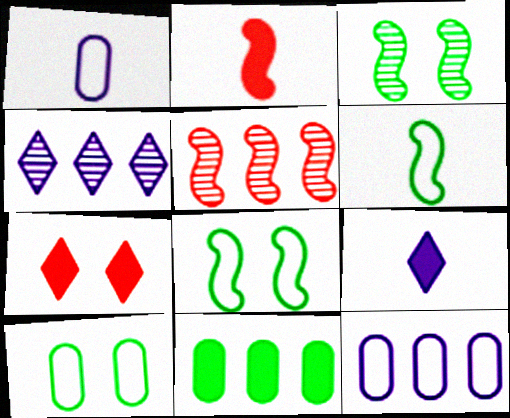[[2, 4, 10], 
[5, 9, 10]]